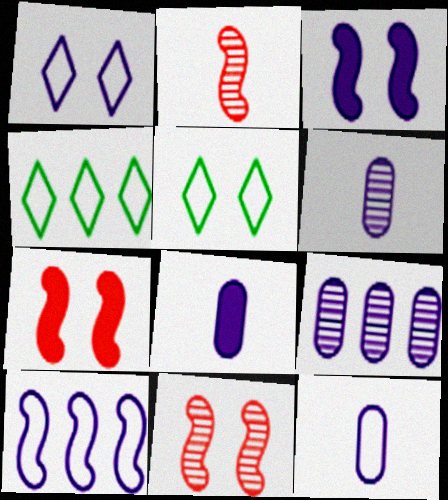[[1, 10, 12], 
[4, 6, 7], 
[4, 8, 11], 
[6, 8, 12]]